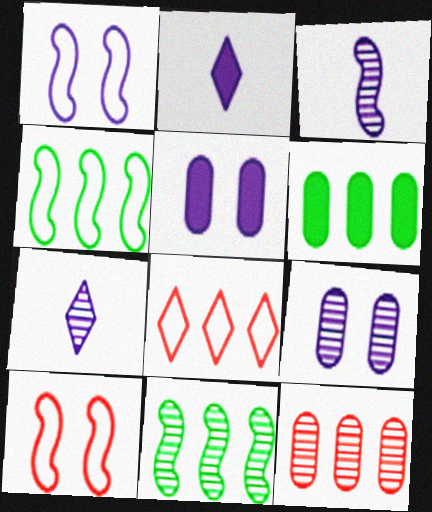[[6, 7, 10]]